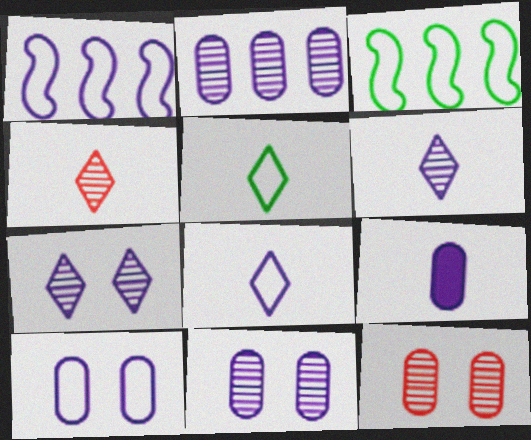[[1, 7, 9], 
[1, 8, 10], 
[2, 9, 10]]